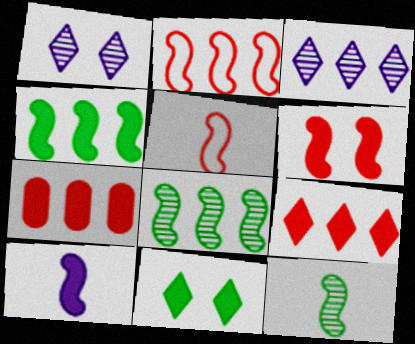[[4, 6, 10], 
[5, 10, 12], 
[7, 10, 11]]